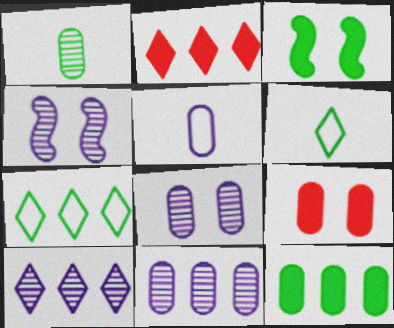[[1, 3, 7], 
[2, 7, 10]]